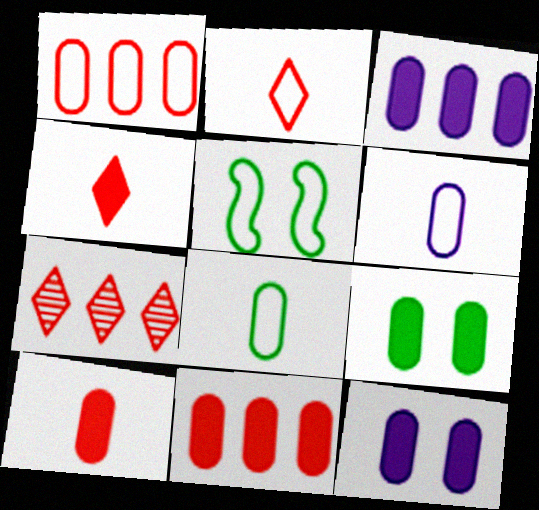[[3, 9, 10]]